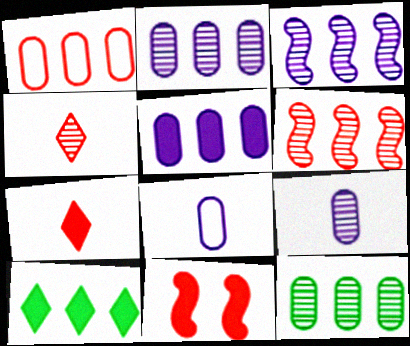[[1, 3, 10], 
[1, 4, 11], 
[1, 5, 12]]